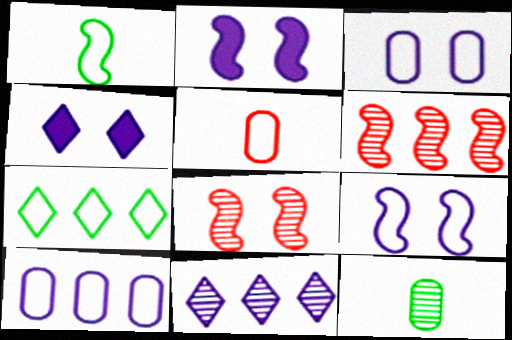[[1, 2, 6], 
[5, 7, 9], 
[8, 11, 12]]